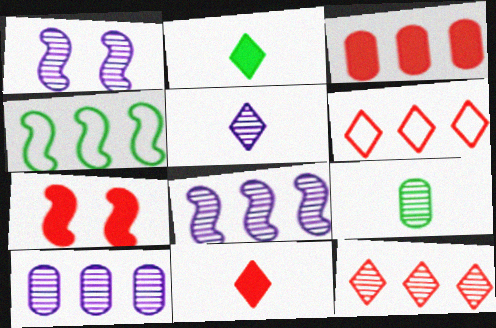[[1, 5, 10], 
[1, 9, 12], 
[3, 7, 11]]